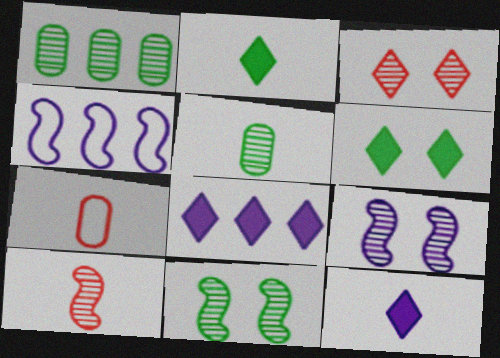[[7, 8, 11]]